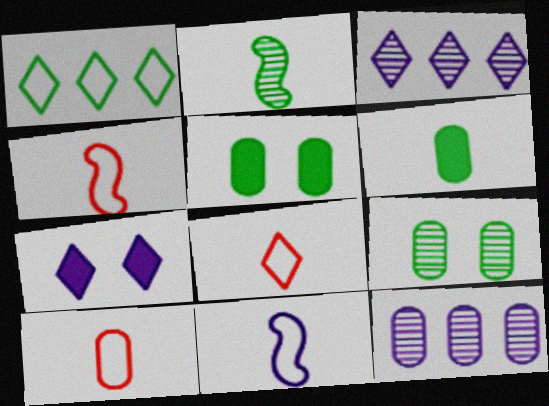[[1, 2, 5], 
[3, 4, 5], 
[4, 8, 10], 
[5, 10, 12], 
[7, 11, 12]]